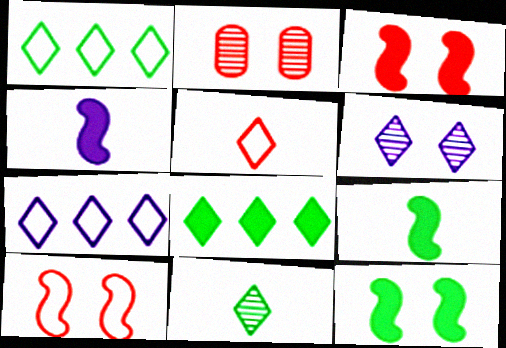[[1, 2, 4], 
[2, 7, 9], 
[5, 6, 8]]